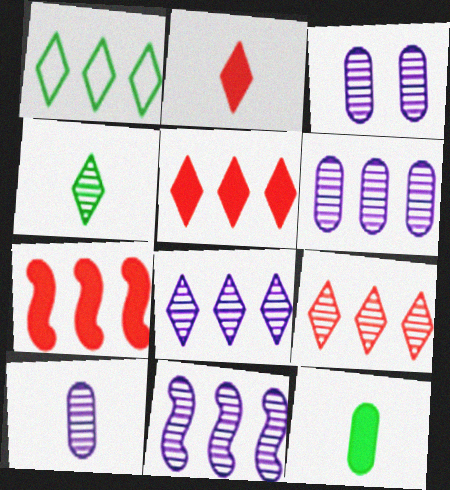[[1, 5, 8], 
[1, 6, 7], 
[3, 6, 10], 
[6, 8, 11]]